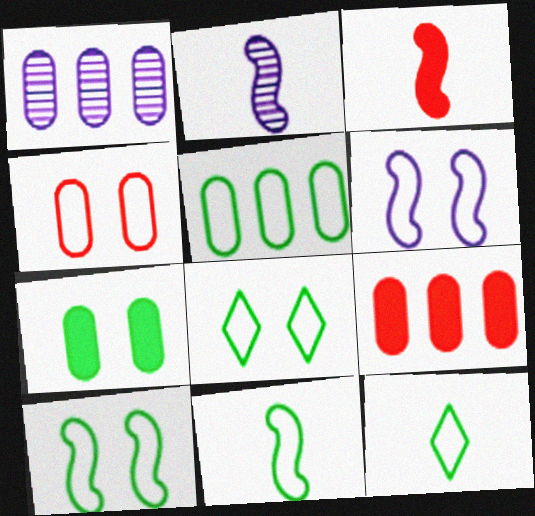[[1, 3, 8], 
[1, 5, 9], 
[2, 3, 11], 
[2, 8, 9], 
[4, 6, 8], 
[5, 8, 11], 
[5, 10, 12]]